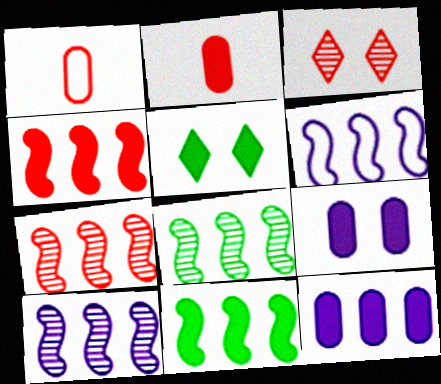[[1, 3, 4], 
[1, 5, 10], 
[4, 6, 8], 
[6, 7, 11], 
[7, 8, 10]]